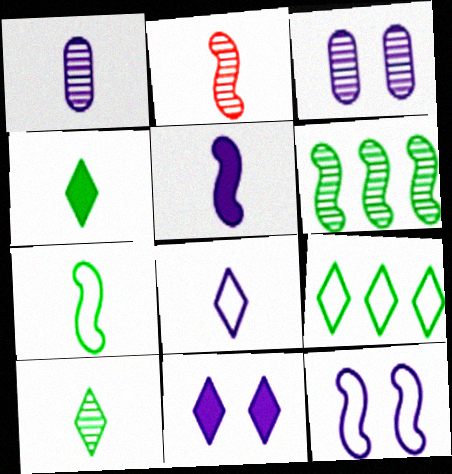[[1, 2, 10], 
[1, 5, 8], 
[2, 5, 7], 
[3, 11, 12]]